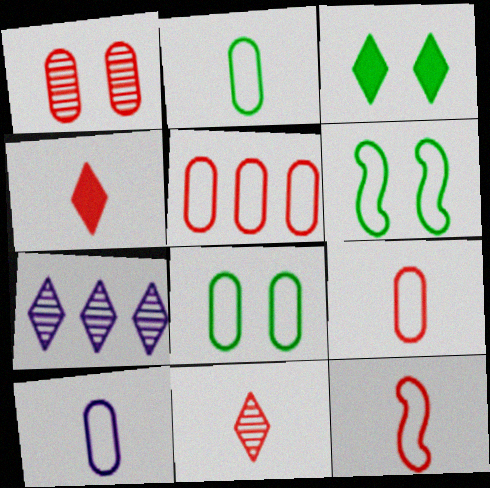[[2, 9, 10], 
[5, 8, 10]]